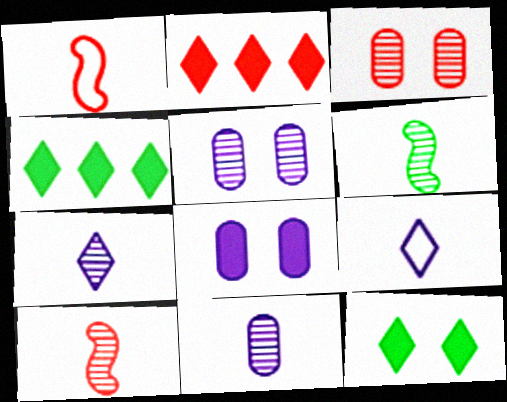[[1, 2, 3], 
[1, 4, 5]]